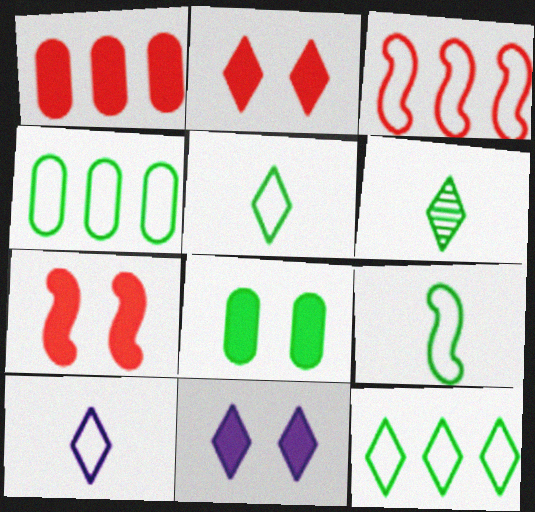[[7, 8, 11]]